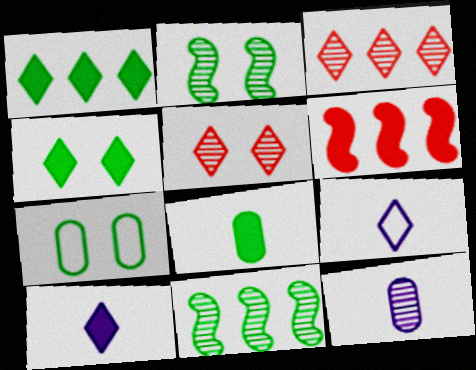[[1, 5, 9], 
[2, 3, 12], 
[2, 4, 7], 
[3, 4, 9], 
[5, 11, 12]]